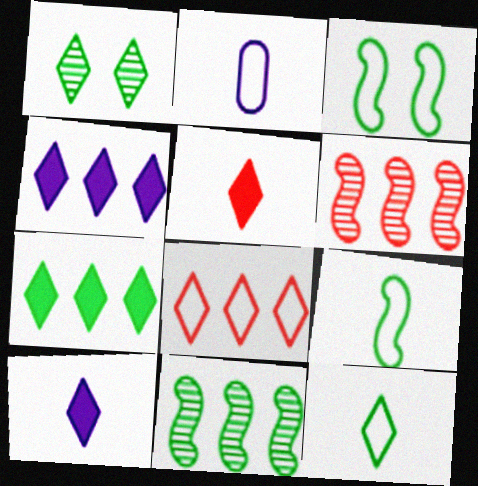[[1, 7, 12], 
[1, 8, 10], 
[2, 3, 8]]